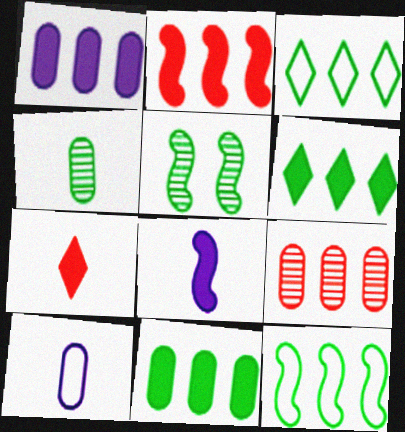[[1, 2, 6]]